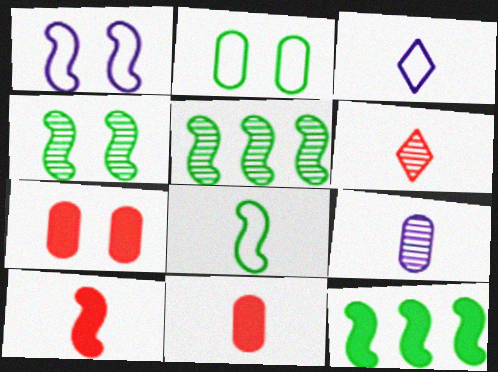[[1, 5, 10], 
[3, 5, 7], 
[4, 8, 12]]